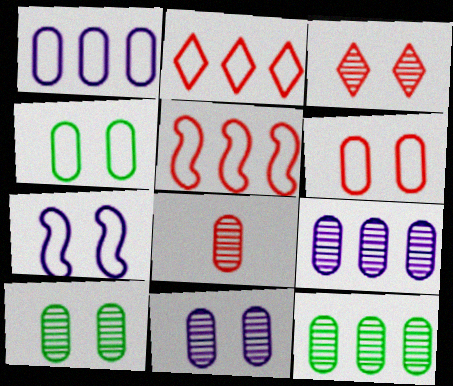[[8, 9, 10], 
[8, 11, 12]]